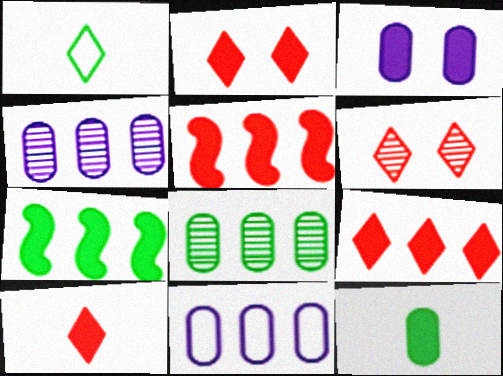[[2, 9, 10], 
[3, 7, 10]]